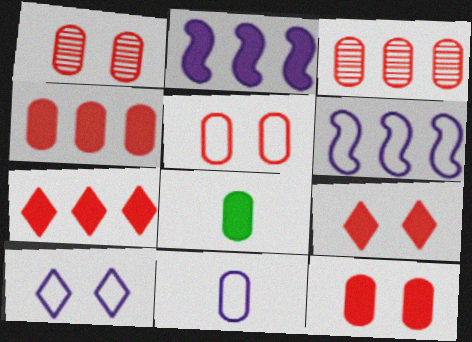[[1, 5, 12], 
[2, 8, 9], 
[6, 10, 11]]